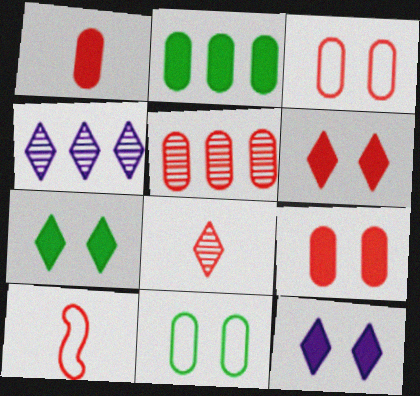[[1, 3, 5], 
[1, 8, 10], 
[5, 6, 10], 
[6, 7, 12]]